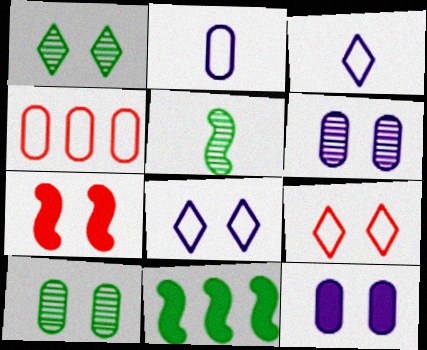[[7, 8, 10]]